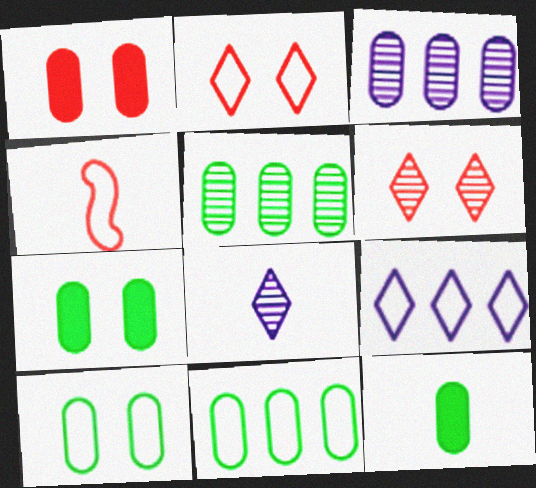[[4, 8, 12], 
[4, 9, 10], 
[5, 10, 12]]